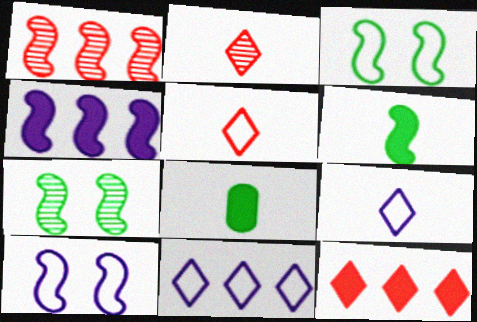[[1, 6, 10]]